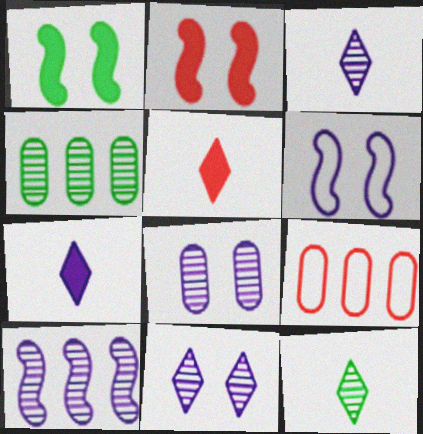[[1, 3, 9], 
[3, 8, 10], 
[4, 5, 6]]